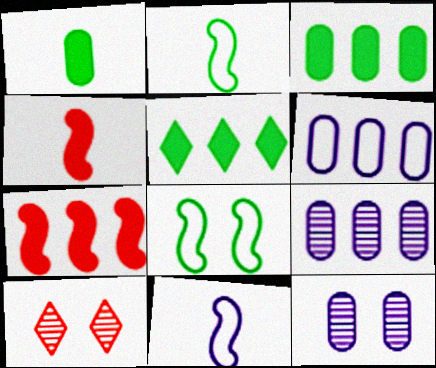[[3, 10, 11]]